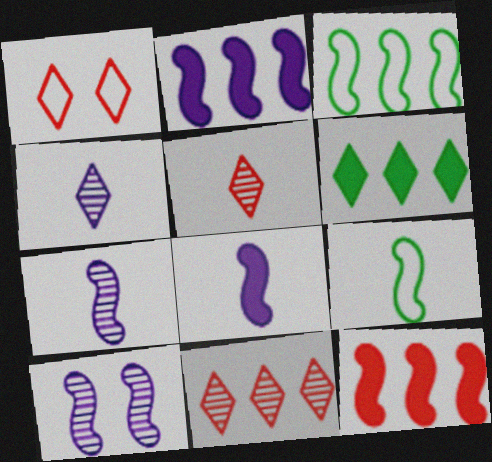[[1, 4, 6], 
[9, 10, 12]]